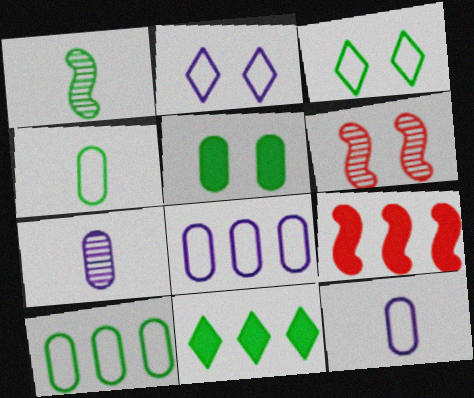[[2, 5, 6], 
[3, 7, 9], 
[6, 11, 12]]